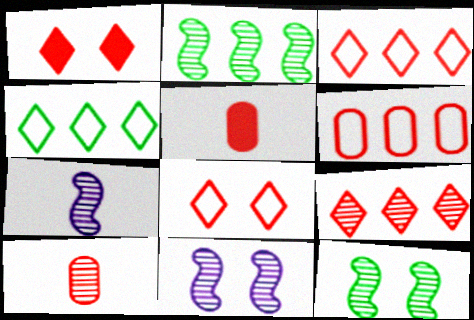[[4, 5, 11]]